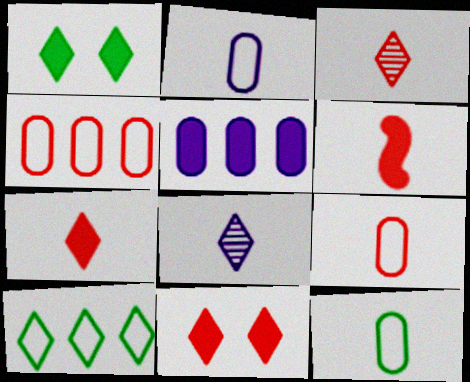[[1, 5, 6], 
[2, 9, 12], 
[3, 6, 9], 
[6, 8, 12], 
[8, 10, 11]]